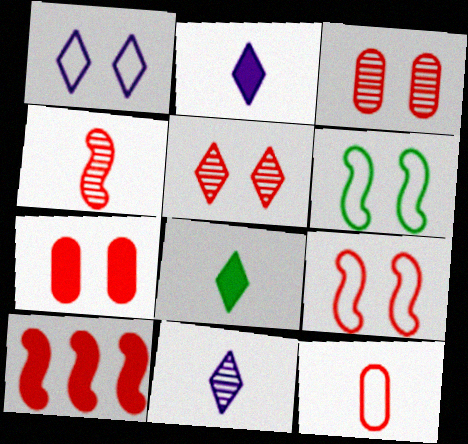[[4, 9, 10], 
[5, 7, 9], 
[5, 10, 12]]